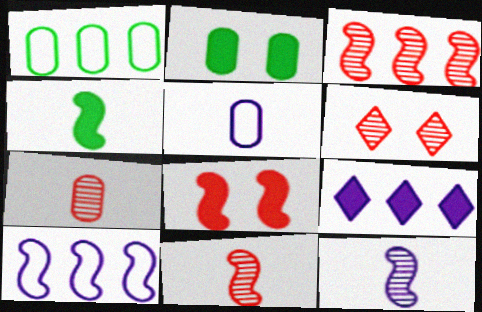[[1, 3, 9], 
[3, 6, 7]]